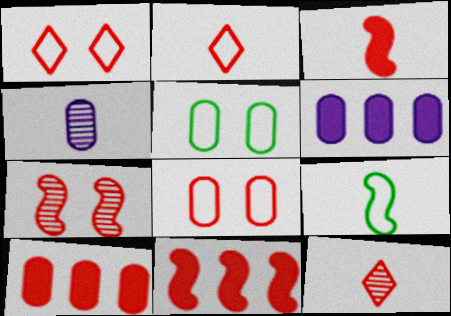[[2, 7, 10], 
[4, 5, 10], 
[8, 11, 12]]